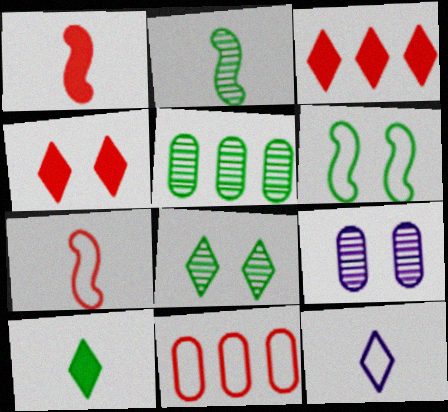[[2, 5, 8], 
[3, 8, 12], 
[4, 6, 9], 
[5, 6, 10], 
[6, 11, 12]]